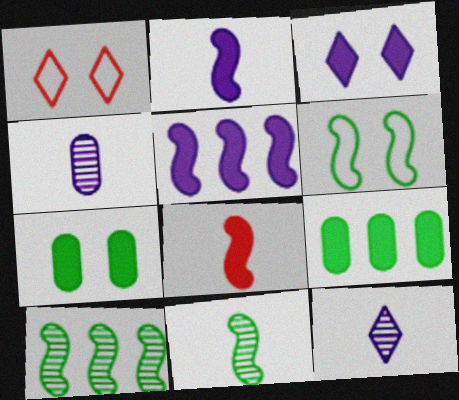[[3, 8, 9]]